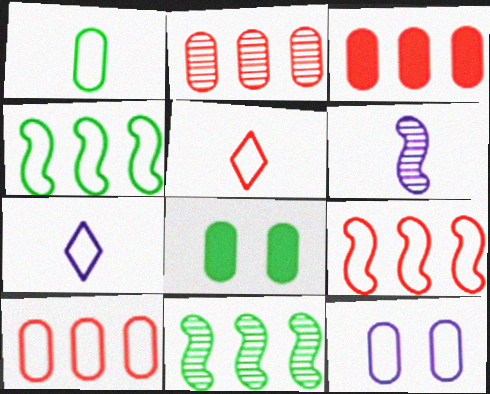[[1, 10, 12], 
[2, 3, 10], 
[4, 5, 12]]